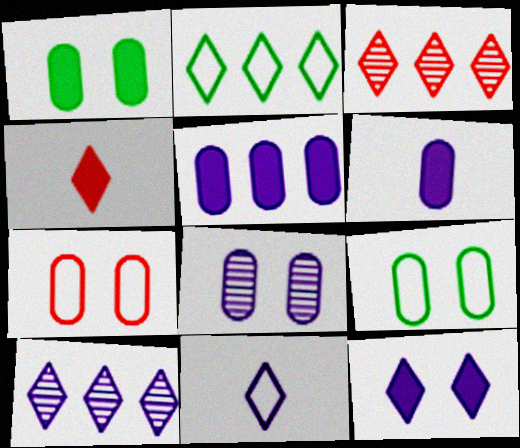[[1, 7, 8], 
[10, 11, 12]]